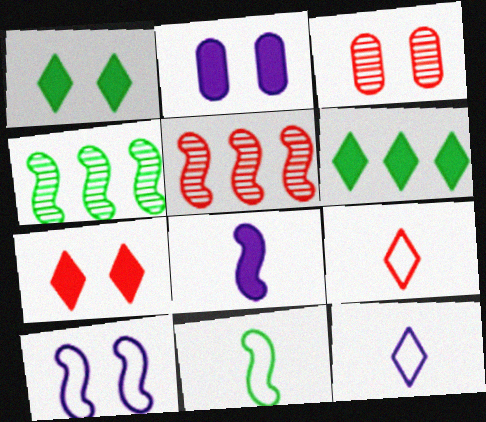[[1, 3, 10], 
[2, 4, 9]]